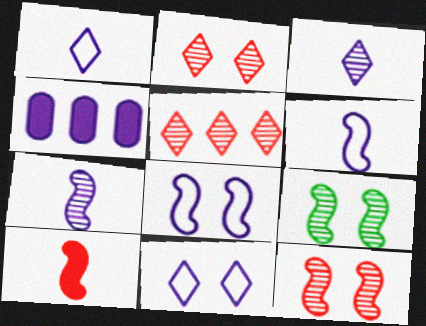[[3, 4, 8], 
[4, 7, 11]]